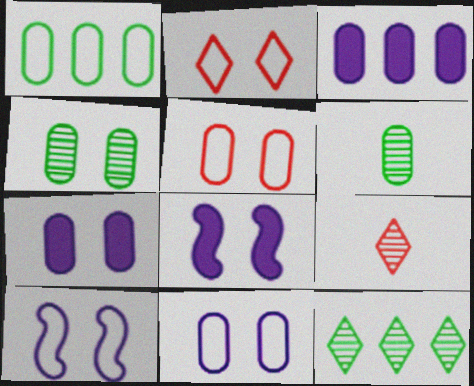[[1, 8, 9], 
[2, 4, 8], 
[3, 5, 6], 
[4, 5, 7]]